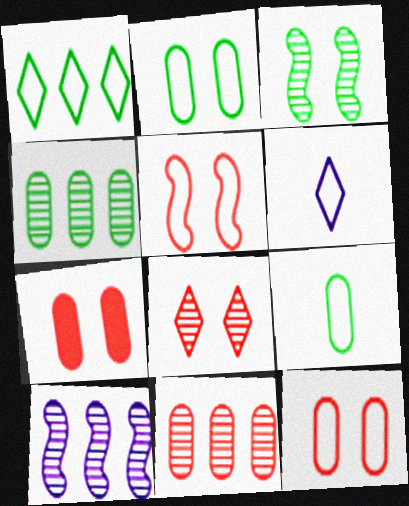[[5, 7, 8]]